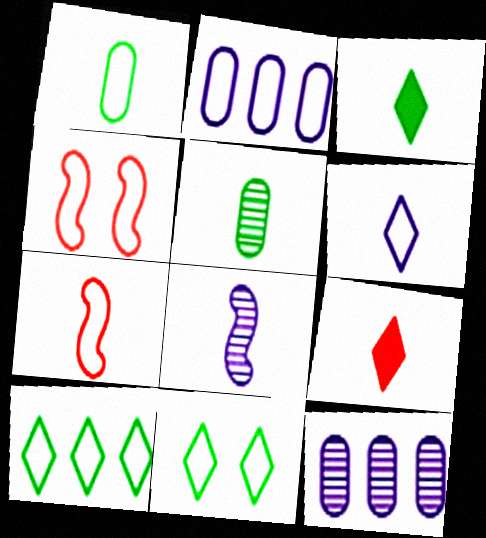[[1, 6, 7], 
[1, 8, 9], 
[2, 7, 11], 
[3, 4, 12]]